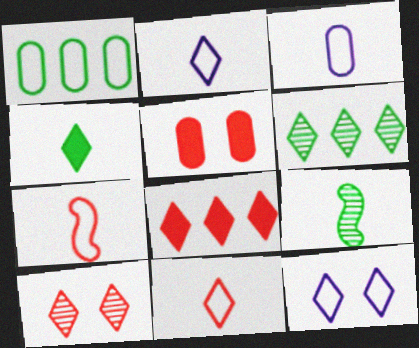[[1, 7, 12], 
[8, 10, 11]]